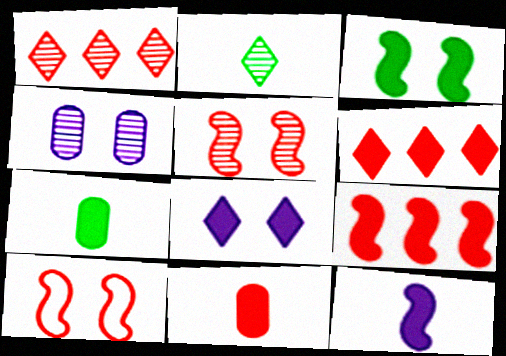[[1, 10, 11], 
[3, 9, 12], 
[7, 8, 9]]